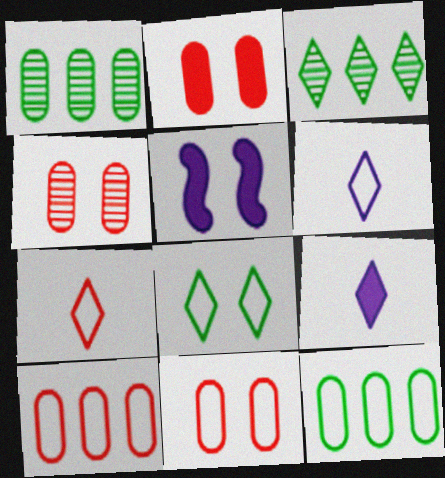[[1, 5, 7], 
[2, 4, 11], 
[4, 5, 8]]